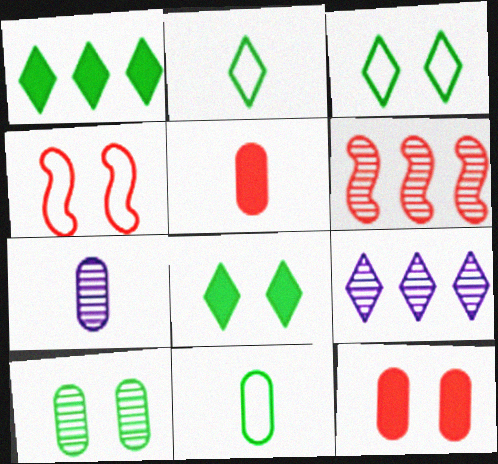[[1, 4, 7], 
[5, 7, 11]]